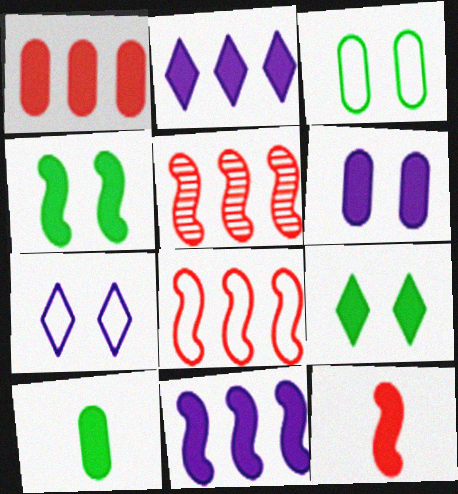[[1, 6, 10], 
[4, 11, 12], 
[5, 7, 10]]